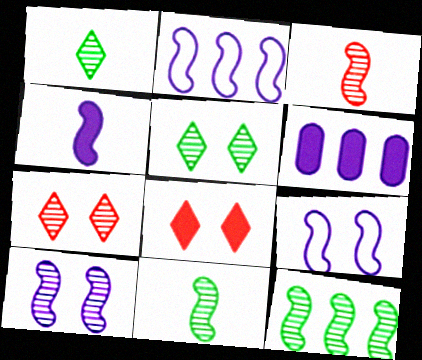[[2, 4, 10], 
[3, 10, 12]]